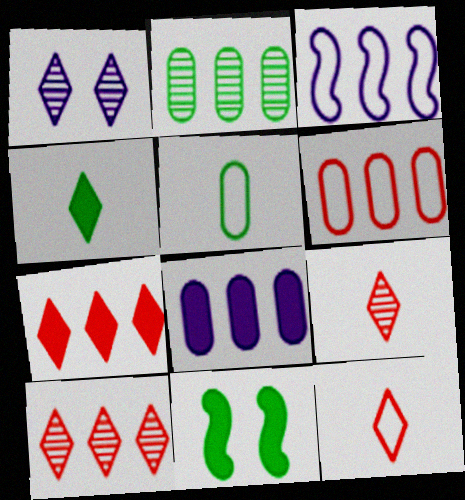[[2, 3, 7], 
[2, 6, 8]]